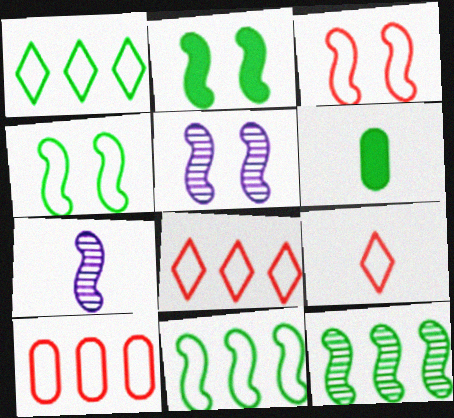[[2, 3, 5], 
[3, 9, 10], 
[5, 6, 8], 
[6, 7, 9]]